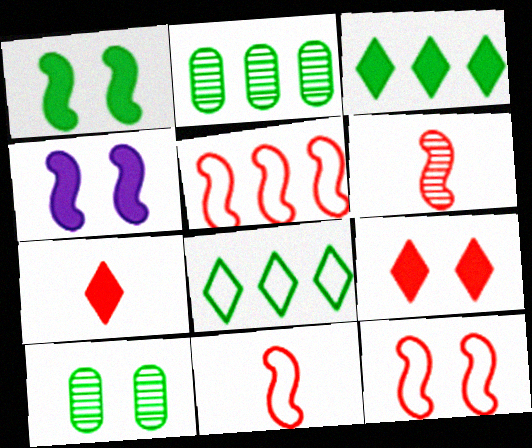[[5, 11, 12]]